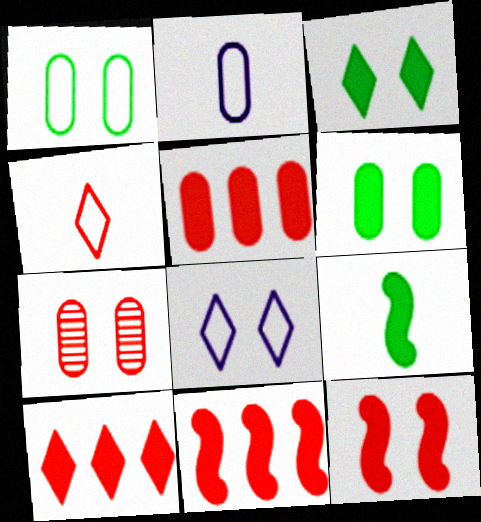[[4, 7, 11], 
[5, 10, 11]]